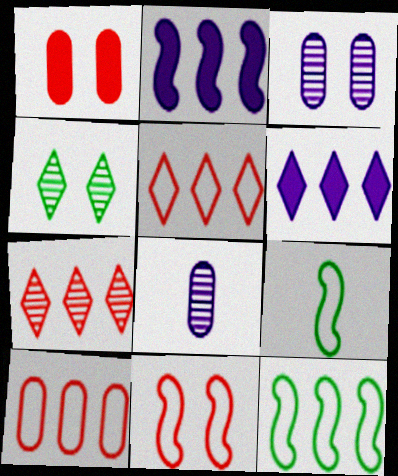[]